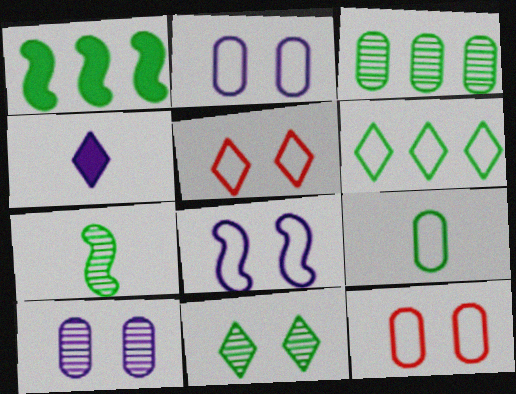[[1, 3, 6], 
[1, 9, 11], 
[3, 7, 11]]